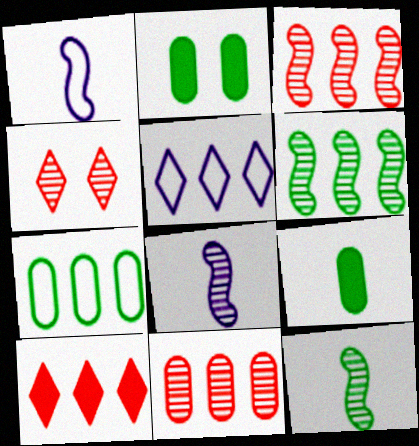[]